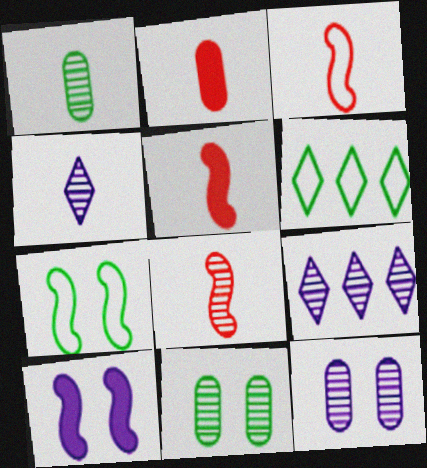[[1, 4, 8], 
[2, 7, 9], 
[3, 5, 8], 
[5, 6, 12], 
[8, 9, 11]]